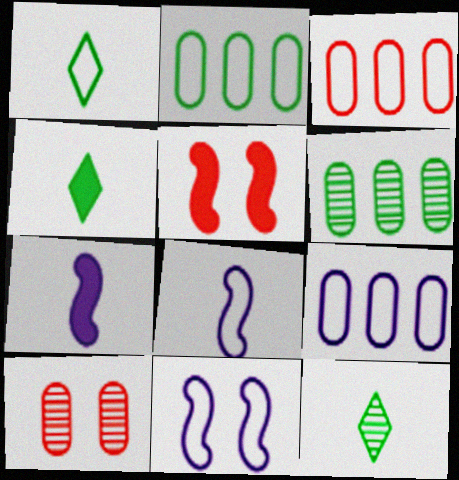[[1, 3, 11], 
[1, 4, 12], 
[2, 3, 9], 
[5, 9, 12]]